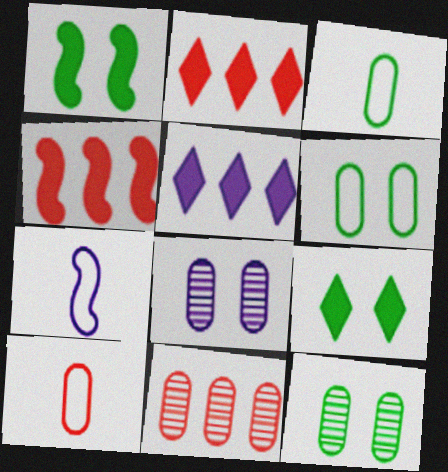[[2, 7, 12], 
[5, 7, 8], 
[7, 9, 11]]